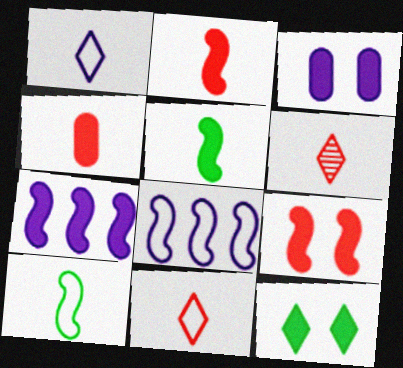[[3, 9, 12], 
[4, 7, 12], 
[5, 7, 9]]